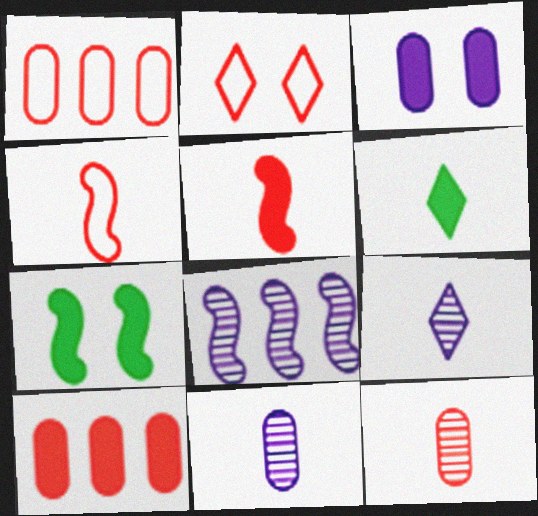[[1, 2, 4], 
[1, 7, 9], 
[4, 6, 11], 
[4, 7, 8]]